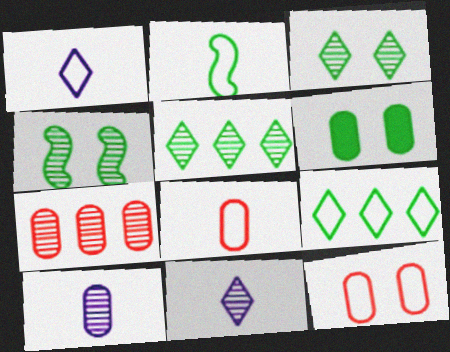[[1, 2, 8], 
[2, 5, 6], 
[4, 7, 11]]